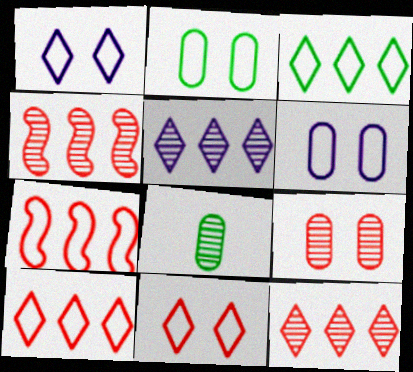[]